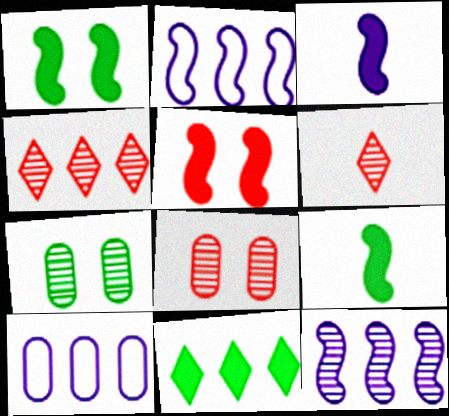[[1, 6, 10], 
[6, 7, 12]]